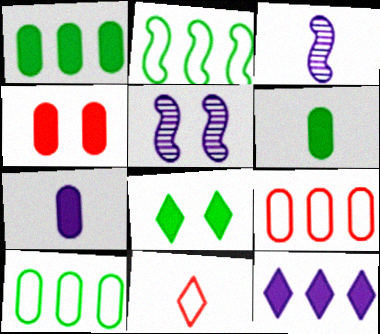[[1, 4, 7], 
[1, 5, 11], 
[3, 6, 11], 
[3, 8, 9]]